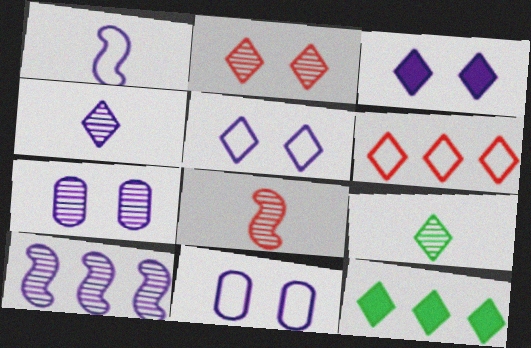[[3, 6, 9], 
[4, 7, 10], 
[8, 11, 12]]